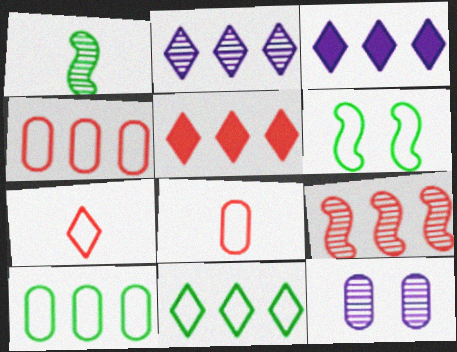[[2, 5, 11], 
[3, 9, 10], 
[4, 5, 9]]